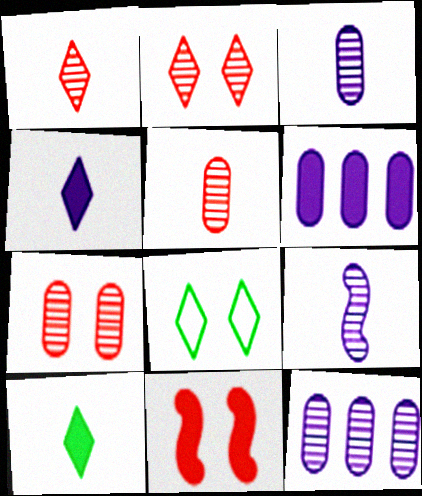[[6, 10, 11]]